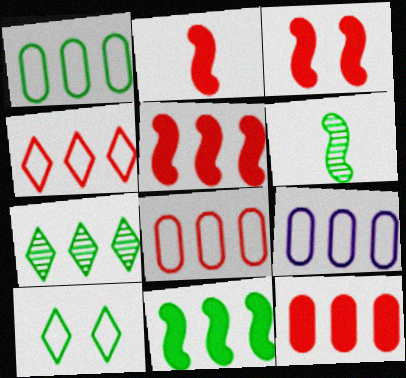[[1, 7, 11], 
[1, 8, 9], 
[2, 3, 5], 
[5, 7, 9]]